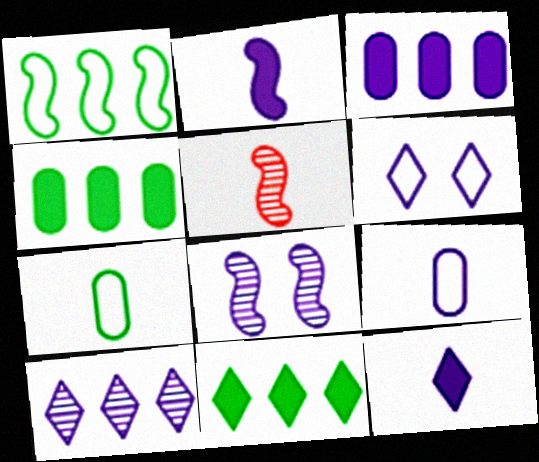[[4, 5, 6], 
[5, 7, 12], 
[6, 10, 12]]